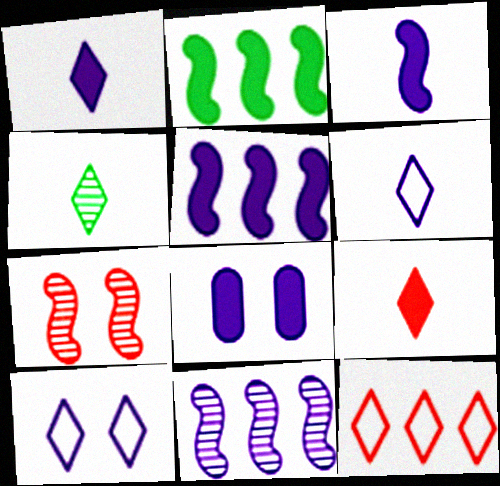[[1, 5, 8], 
[2, 8, 9], 
[4, 6, 9], 
[6, 8, 11]]